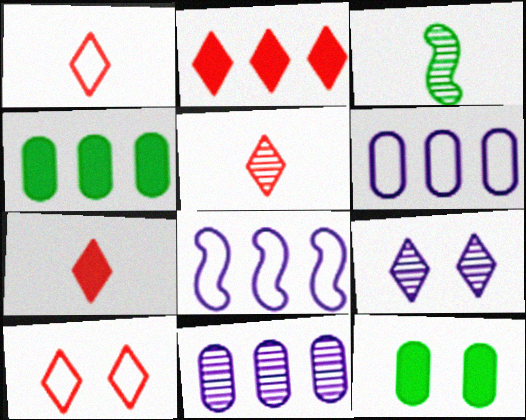[[1, 5, 7], 
[2, 5, 10], 
[5, 8, 12]]